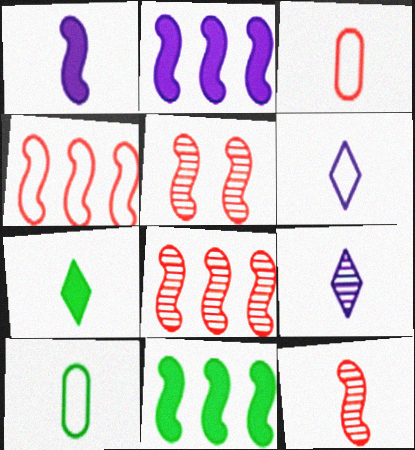[[5, 8, 12]]